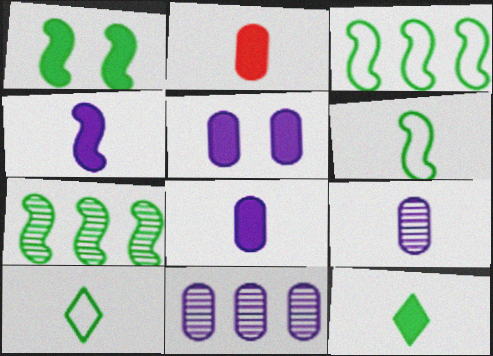[[1, 6, 7], 
[2, 4, 12]]